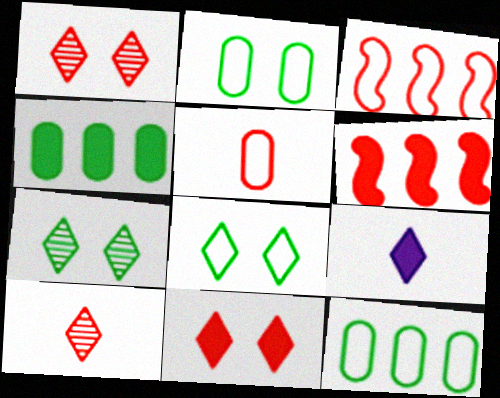[[1, 5, 6]]